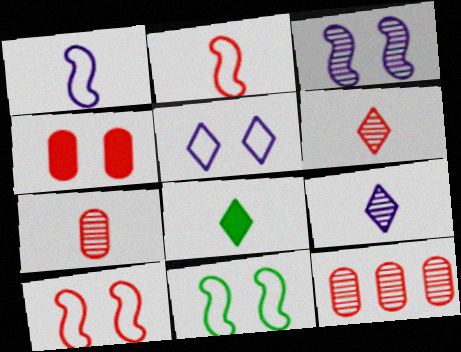[[1, 7, 8]]